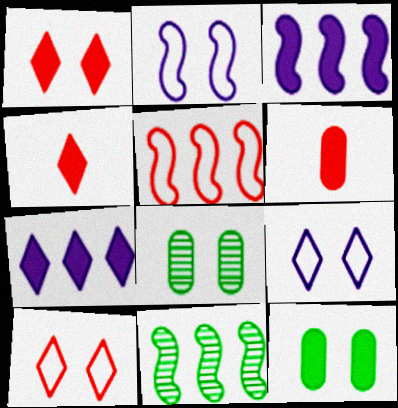[[1, 2, 8], 
[3, 4, 12], 
[3, 5, 11], 
[6, 9, 11]]